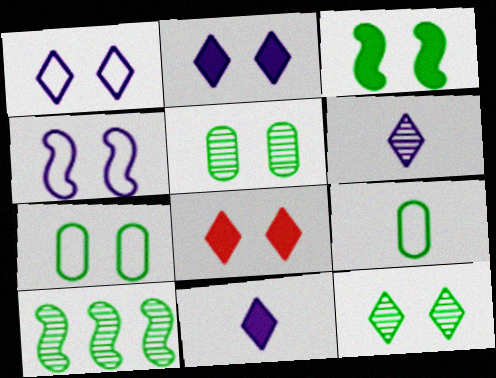[[1, 8, 12], 
[3, 7, 12], 
[4, 5, 8]]